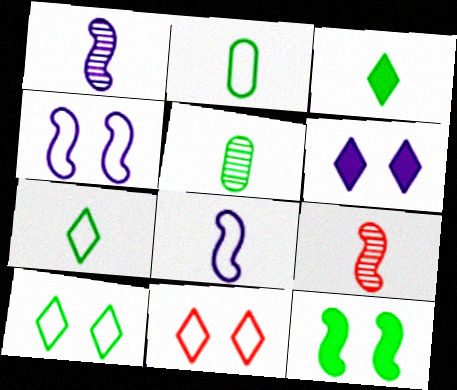[]